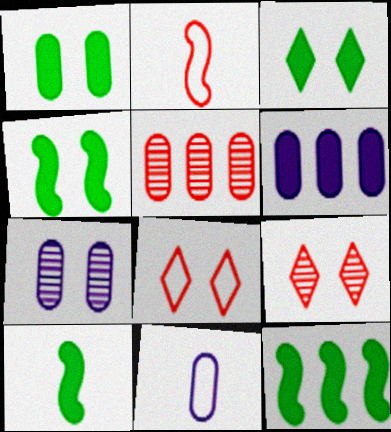[[1, 3, 4], 
[1, 5, 11], 
[4, 7, 8], 
[4, 10, 12], 
[6, 7, 11], 
[9, 11, 12]]